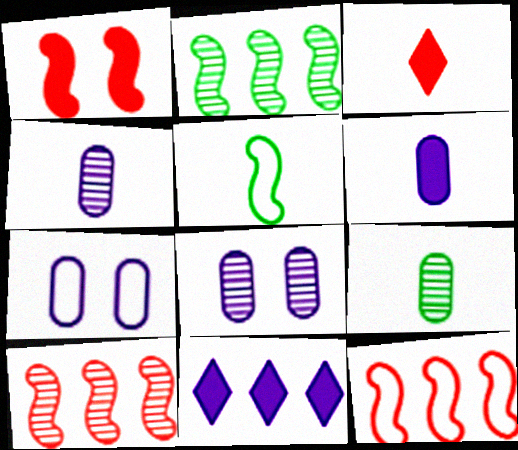[[2, 3, 7], 
[3, 4, 5]]